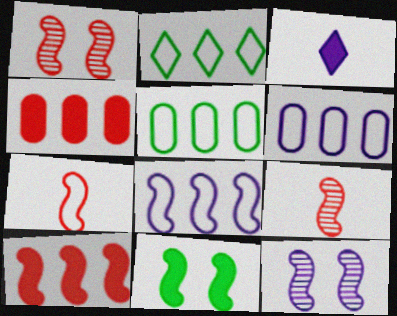[[1, 3, 5], 
[1, 7, 10], 
[3, 4, 11], 
[3, 6, 12], 
[8, 9, 11]]